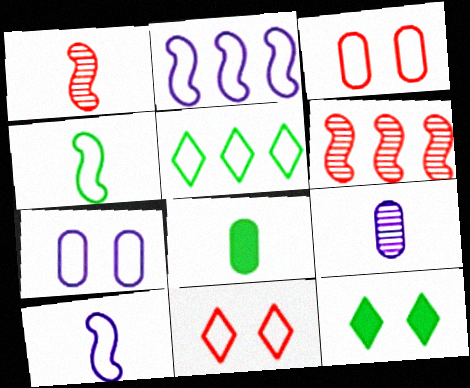[[3, 5, 10]]